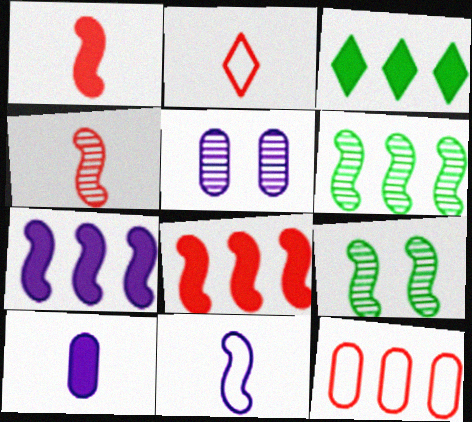[[8, 9, 11]]